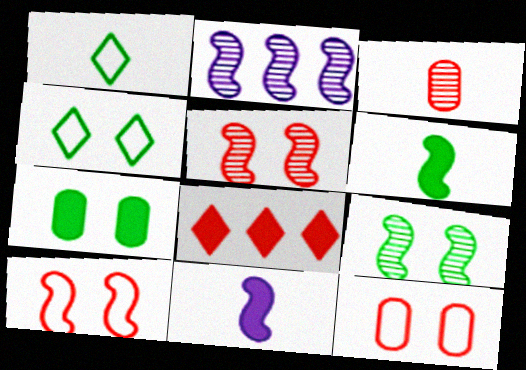[[1, 3, 11], 
[2, 6, 10], 
[3, 8, 10], 
[4, 7, 9], 
[7, 8, 11]]